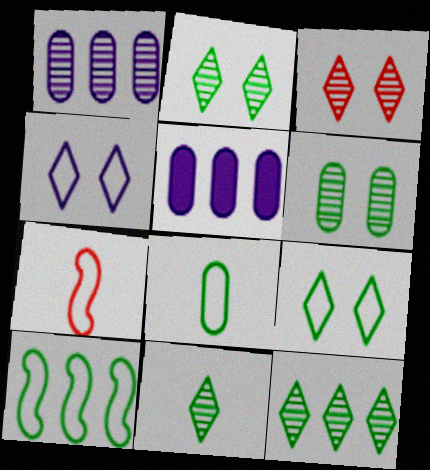[[2, 5, 7], 
[2, 11, 12], 
[8, 9, 10]]